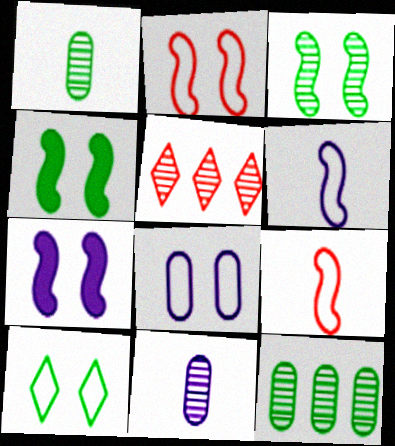[[2, 3, 7], 
[2, 8, 10], 
[3, 5, 11]]